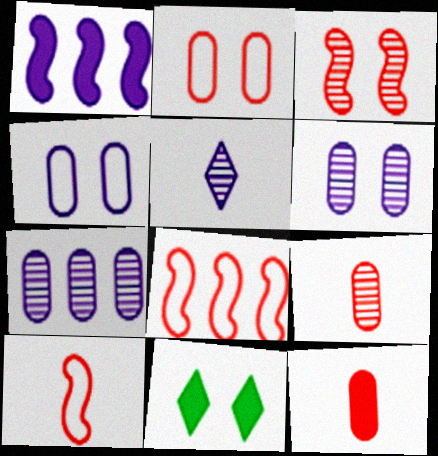[[1, 4, 5], 
[1, 11, 12], 
[3, 4, 11], 
[7, 10, 11]]